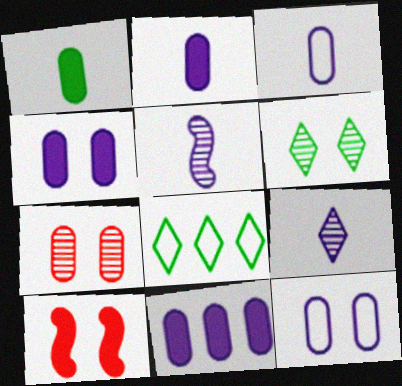[[2, 4, 11], 
[6, 10, 12]]